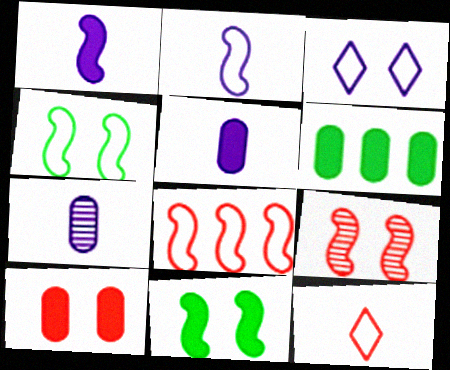[[2, 4, 8], 
[5, 6, 10]]